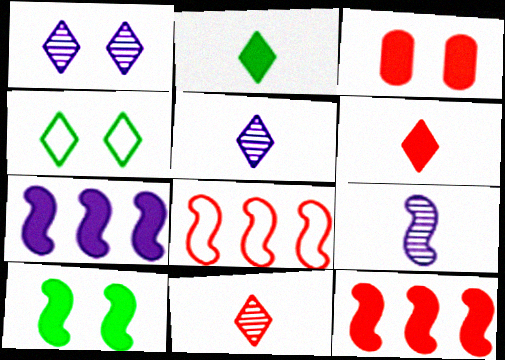[[2, 3, 7], 
[3, 6, 12], 
[3, 8, 11], 
[8, 9, 10]]